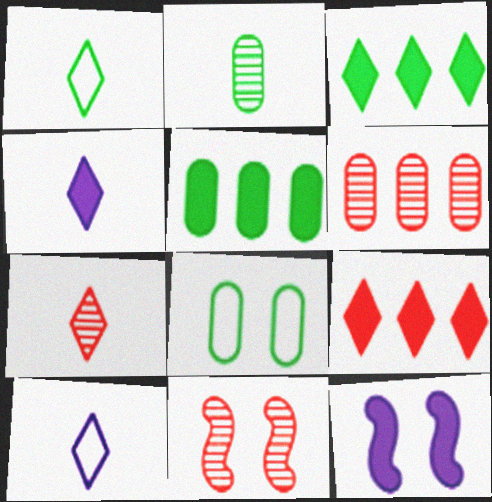[[1, 4, 7], 
[1, 6, 12], 
[2, 5, 8], 
[5, 10, 11], 
[6, 7, 11]]